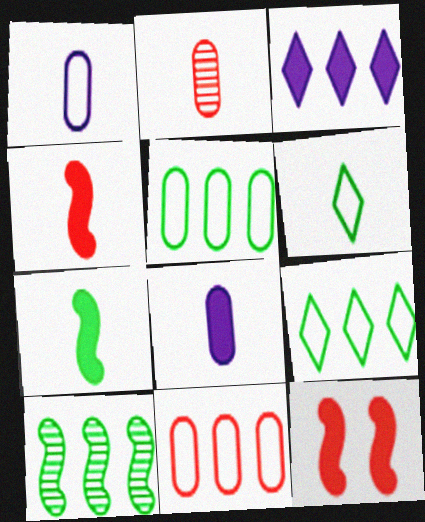[[3, 10, 11]]